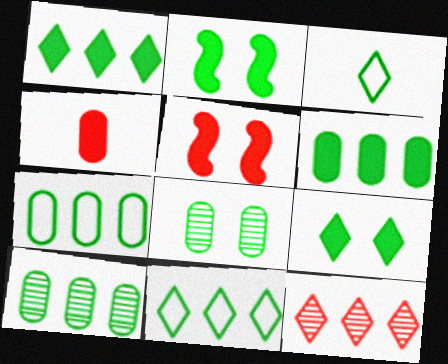[[2, 3, 10], 
[6, 7, 10]]